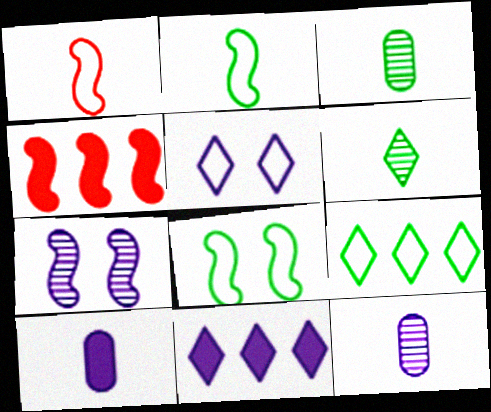[[1, 6, 10], 
[2, 4, 7], 
[3, 4, 5]]